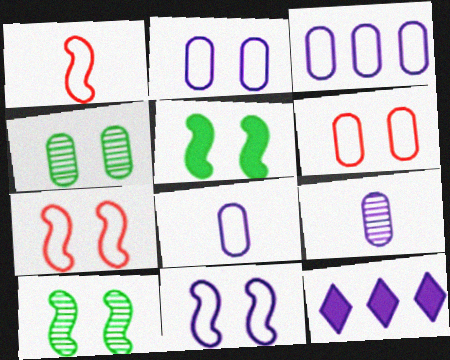[[1, 4, 12], 
[2, 3, 8], 
[9, 11, 12]]